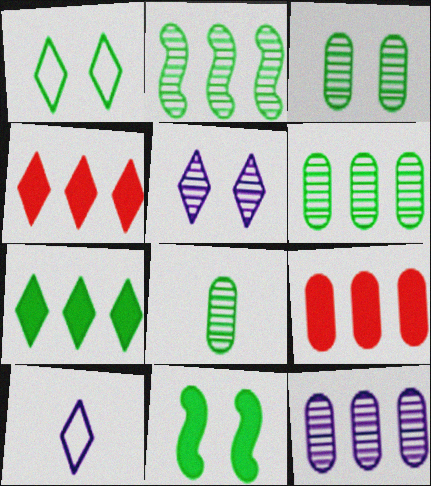[[1, 3, 11], 
[3, 6, 8]]